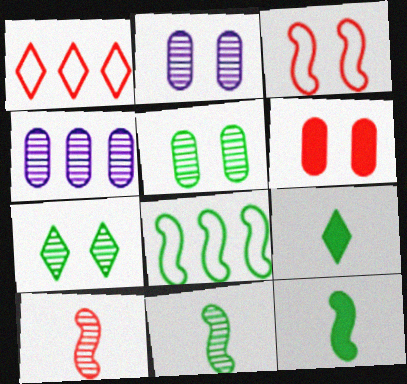[[1, 2, 12], 
[1, 6, 10], 
[3, 4, 9], 
[4, 7, 10], 
[5, 8, 9]]